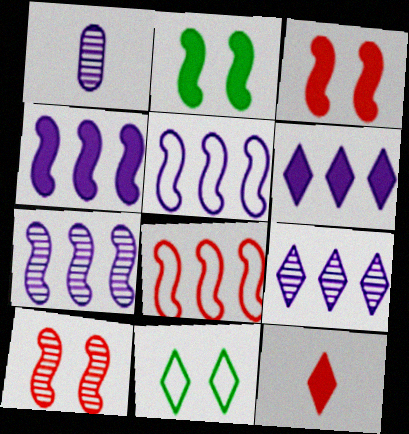[[4, 5, 7], 
[9, 11, 12]]